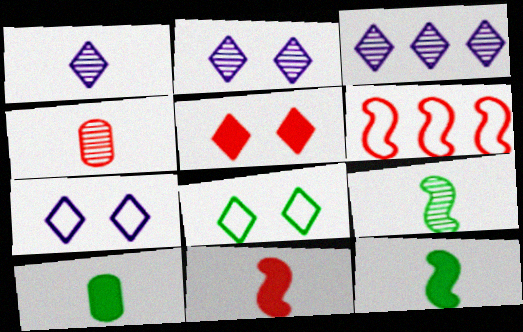[[1, 2, 3], 
[1, 4, 9], 
[2, 5, 8], 
[2, 6, 10], 
[4, 5, 6]]